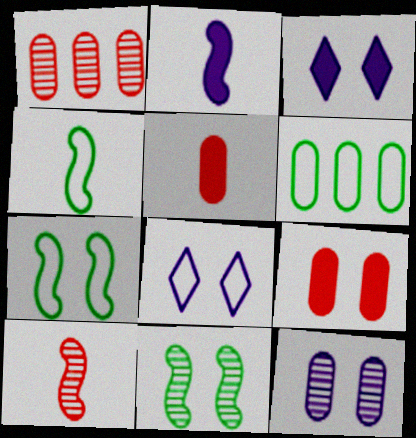[[1, 3, 4], 
[2, 4, 10], 
[3, 6, 10], 
[5, 6, 12], 
[8, 9, 11]]